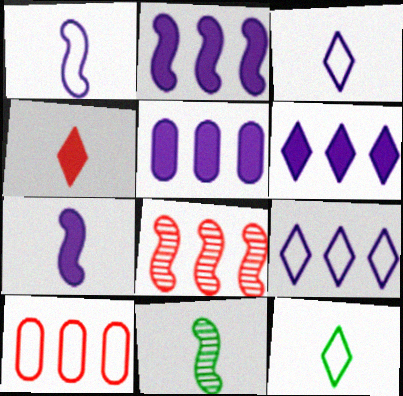[[2, 5, 6]]